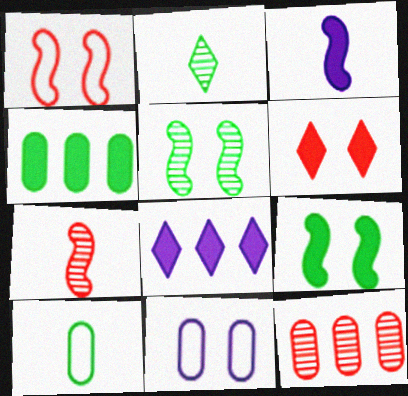[[3, 4, 6], 
[5, 6, 11]]